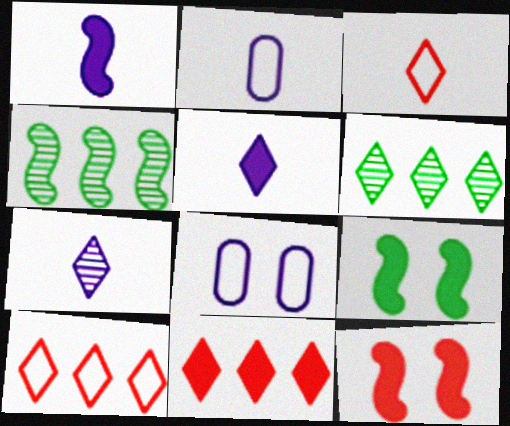[[1, 2, 7], 
[2, 6, 12]]